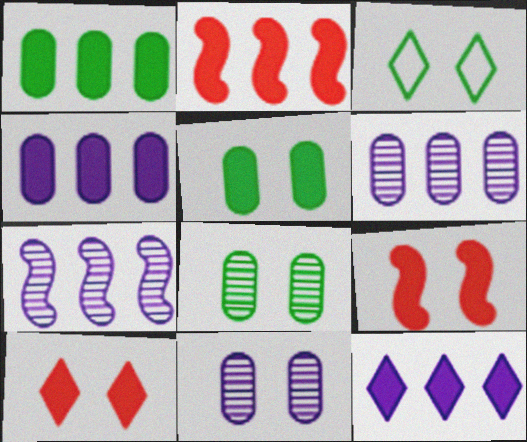[[1, 2, 12], 
[3, 9, 11]]